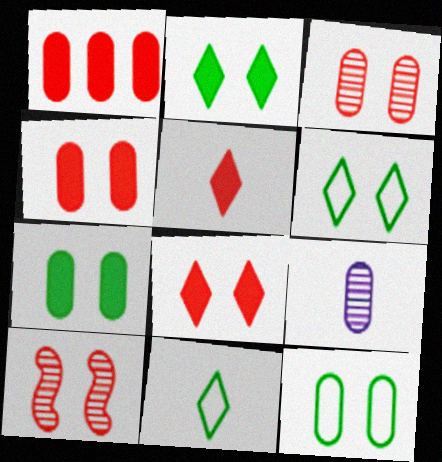[[1, 9, 12]]